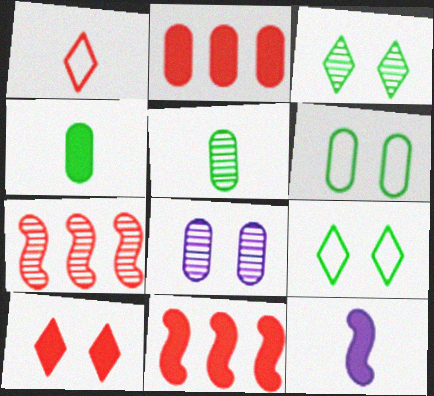[[1, 5, 12]]